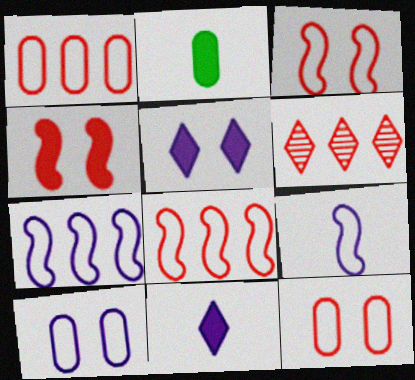[]